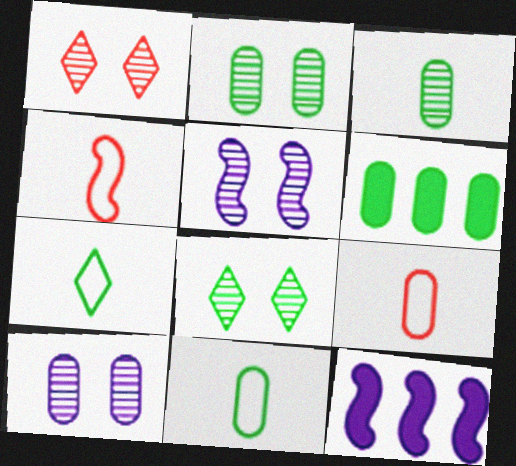[[1, 2, 5], 
[1, 11, 12], 
[2, 6, 11], 
[6, 9, 10], 
[8, 9, 12]]